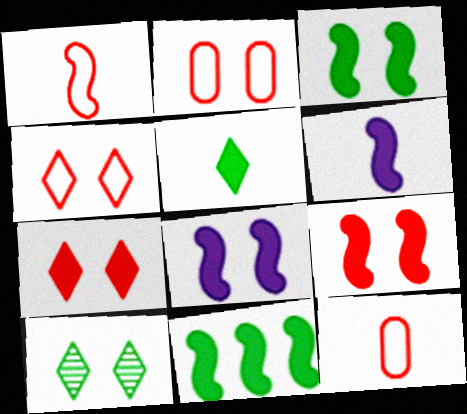[[2, 8, 10], 
[3, 8, 9], 
[6, 9, 11]]